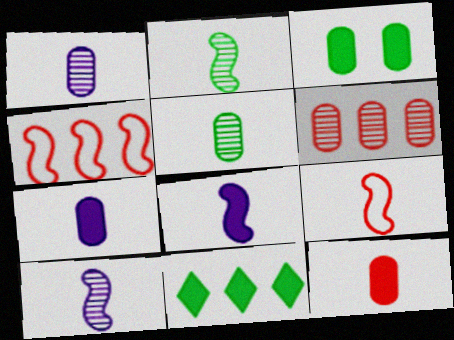[[2, 8, 9]]